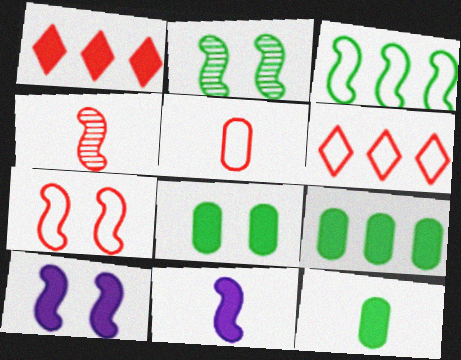[[1, 8, 11], 
[1, 10, 12], 
[2, 7, 10], 
[3, 4, 10], 
[5, 6, 7], 
[8, 9, 12]]